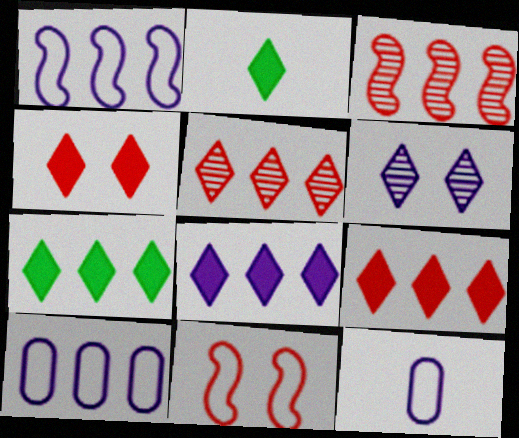[[2, 4, 8], 
[3, 7, 10], 
[7, 8, 9]]